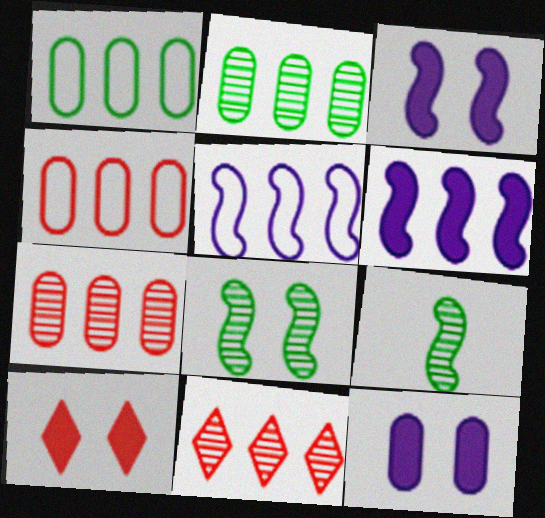[[1, 6, 11]]